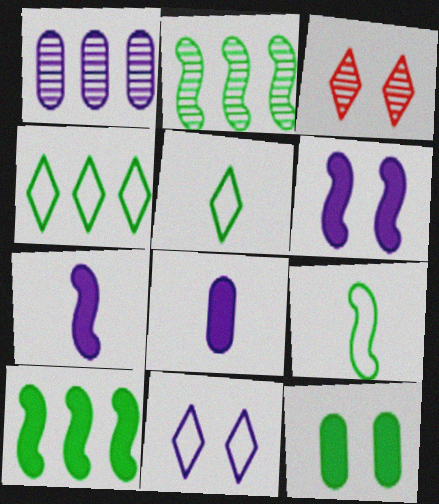[[1, 7, 11], 
[2, 5, 12]]